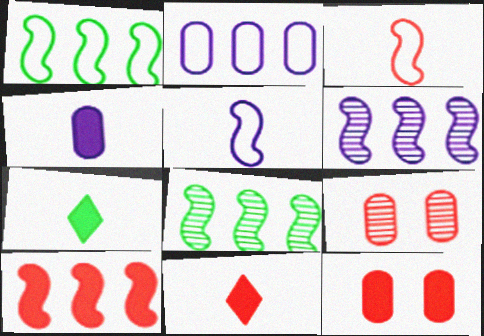[[1, 6, 10], 
[10, 11, 12]]